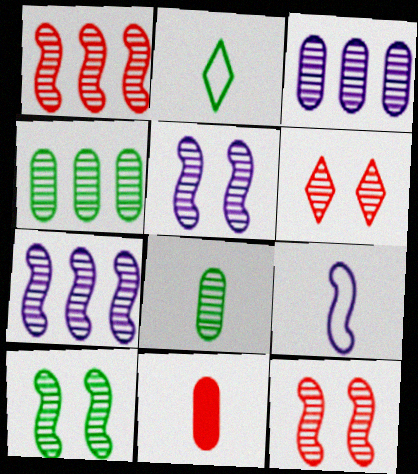[[5, 10, 12], 
[6, 7, 8]]